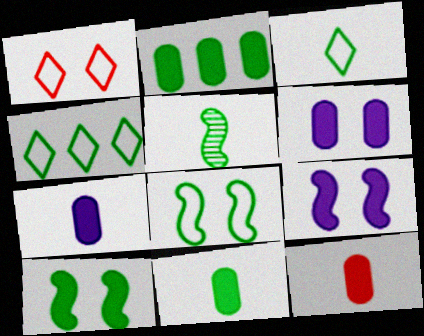[[2, 6, 12], 
[3, 5, 11], 
[7, 11, 12]]